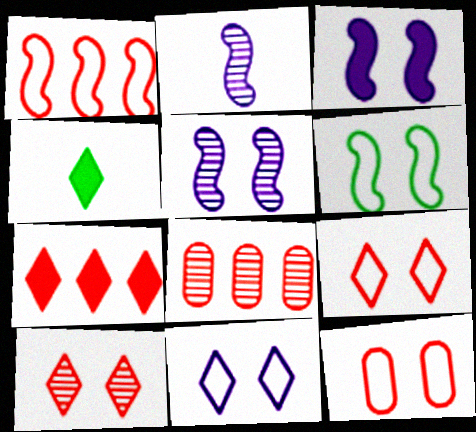[[1, 7, 8], 
[6, 11, 12]]